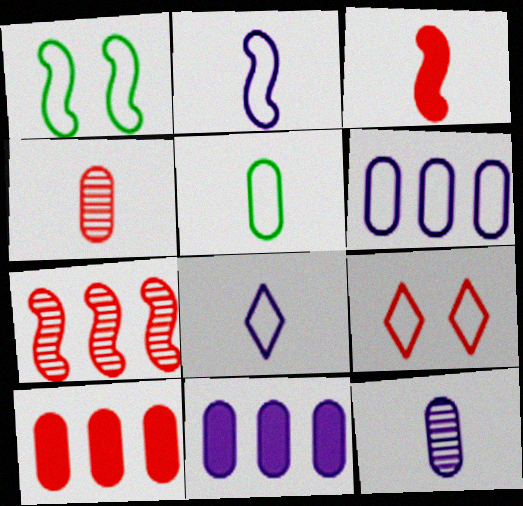[]